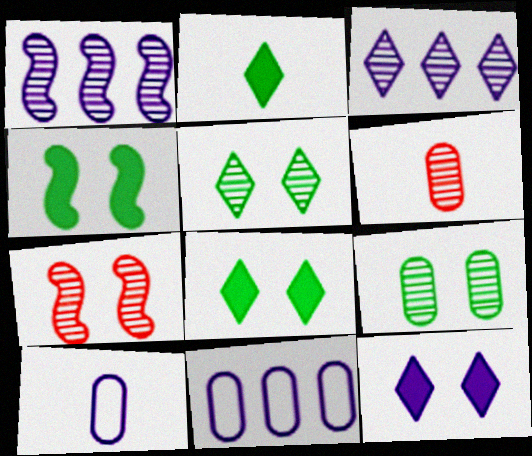[[1, 5, 6], 
[1, 10, 12], 
[2, 7, 11]]